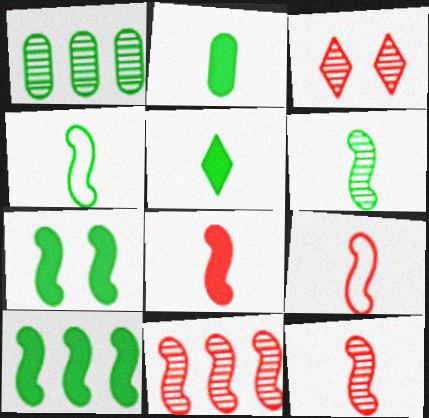[[8, 9, 12]]